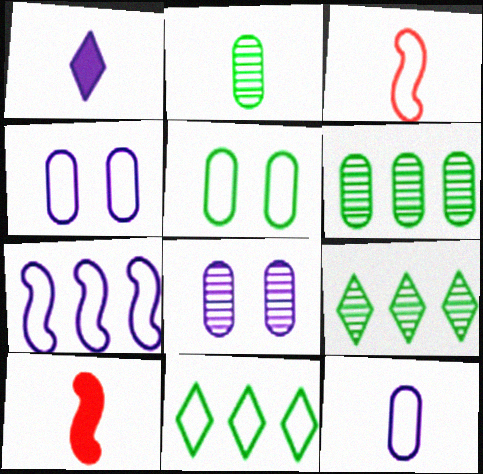[[1, 2, 3], 
[1, 7, 8], 
[3, 4, 11], 
[4, 9, 10], 
[8, 10, 11]]